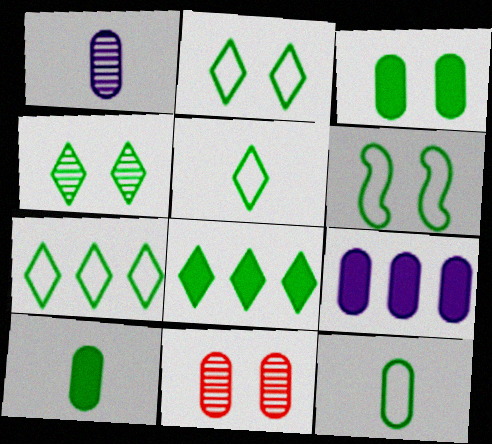[[2, 5, 7], 
[3, 4, 6], 
[4, 5, 8], 
[6, 7, 12], 
[9, 11, 12]]